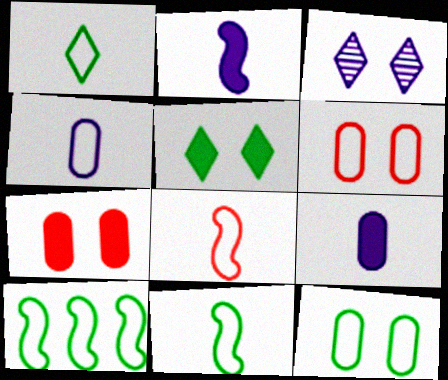[[1, 4, 8], 
[1, 10, 12]]